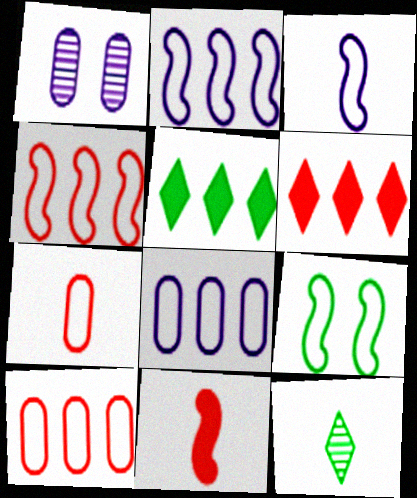[[3, 4, 9]]